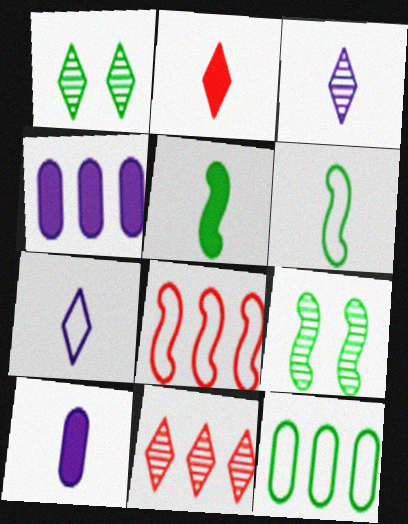[[1, 3, 11], 
[1, 5, 12], 
[1, 8, 10], 
[2, 5, 10]]